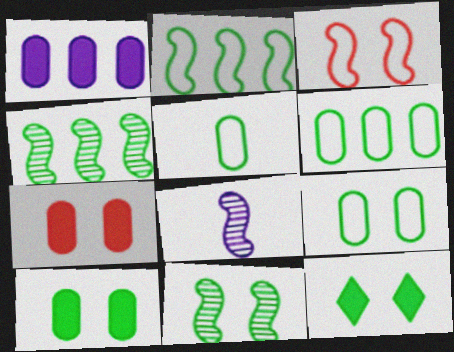[[4, 5, 12], 
[5, 6, 9], 
[9, 11, 12]]